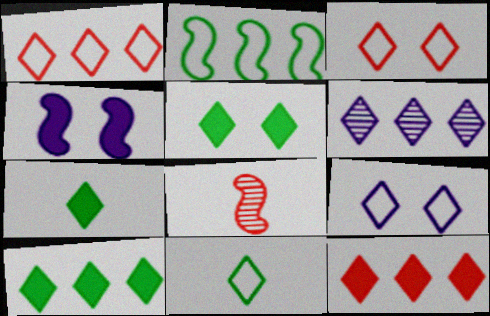[[1, 6, 10], 
[1, 9, 11], 
[2, 4, 8], 
[3, 6, 7], 
[5, 7, 10]]